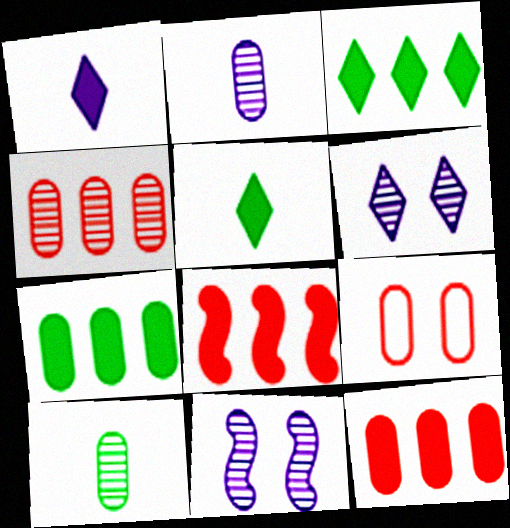[[2, 7, 9]]